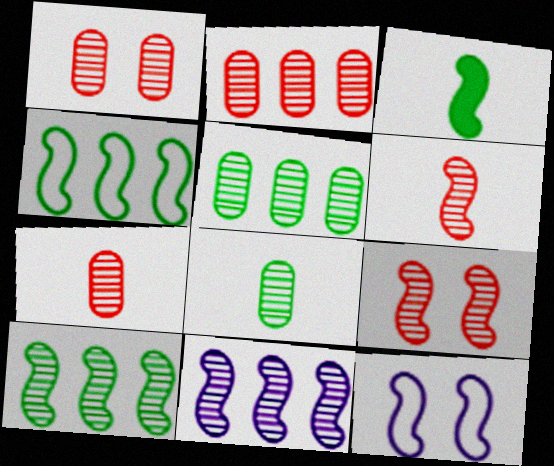[[1, 2, 7]]